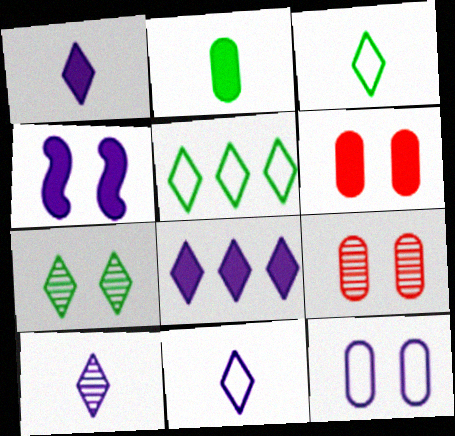[[1, 10, 11]]